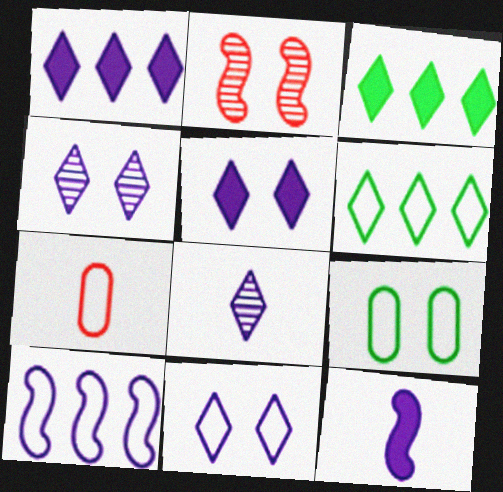[[1, 8, 11], 
[2, 5, 9], 
[4, 5, 11]]